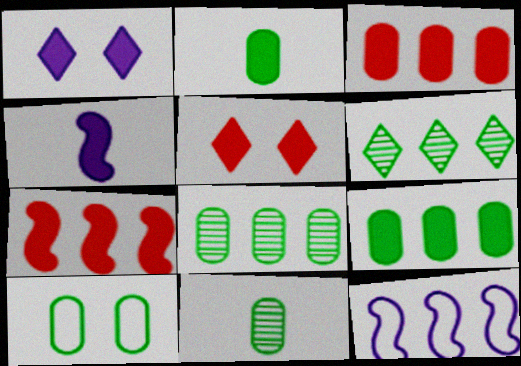[[1, 2, 7], 
[2, 8, 10], 
[3, 6, 12], 
[4, 5, 9], 
[5, 11, 12], 
[9, 10, 11]]